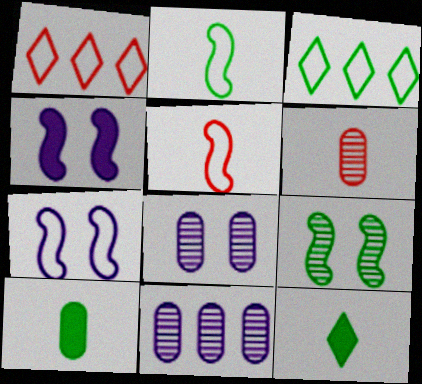[[3, 4, 6], 
[3, 9, 10]]